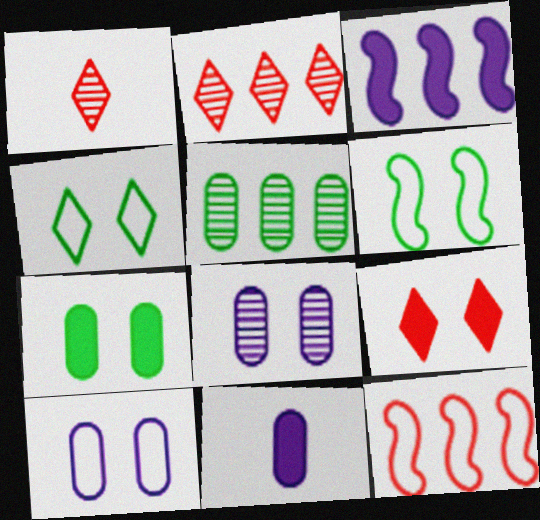[[2, 6, 11], 
[6, 8, 9]]